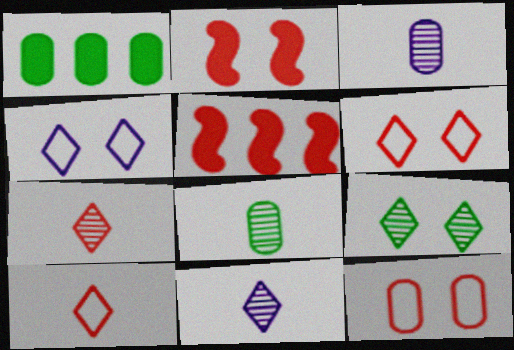[[1, 3, 12], 
[4, 5, 8], 
[5, 7, 12]]